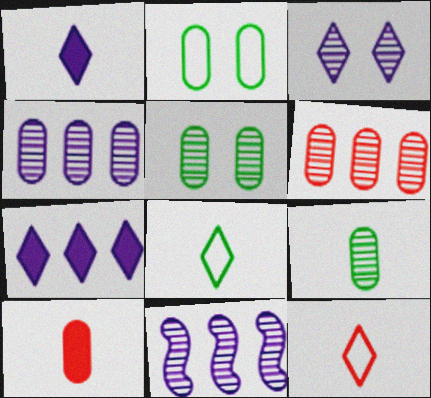[[2, 4, 10]]